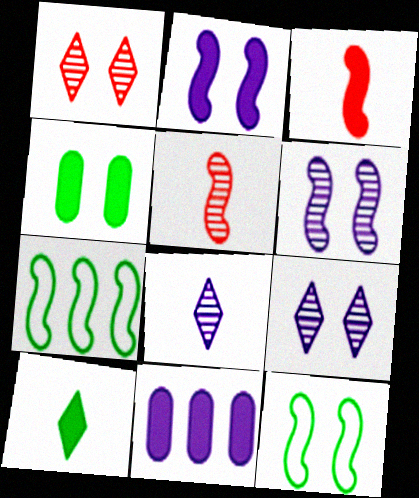[[2, 5, 7], 
[3, 6, 7]]